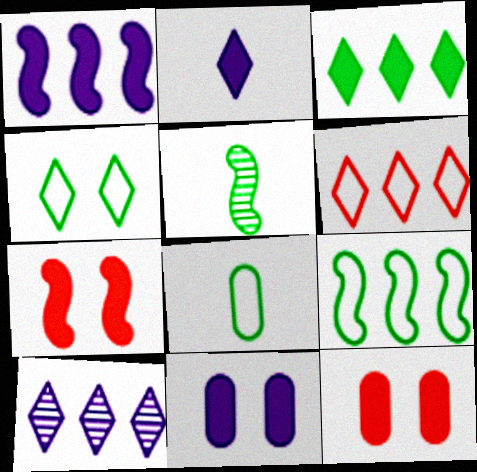[[1, 2, 11], 
[3, 6, 10], 
[4, 8, 9], 
[5, 6, 11], 
[7, 8, 10]]